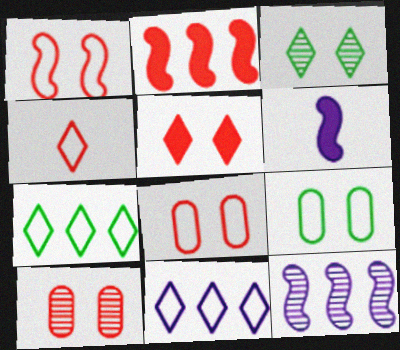[[1, 5, 10], 
[2, 4, 10], 
[6, 7, 10]]